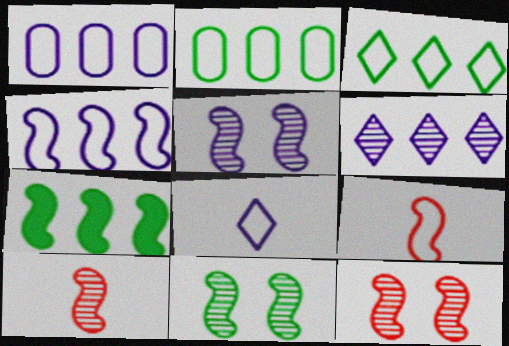[[5, 7, 9], 
[5, 11, 12]]